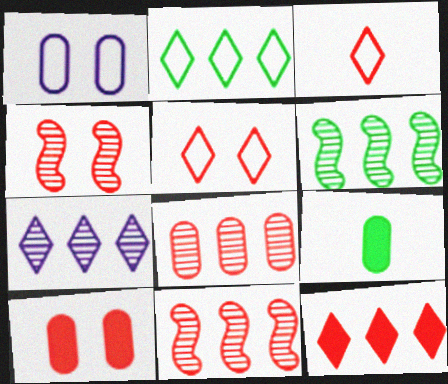[[1, 8, 9], 
[2, 7, 12], 
[3, 10, 11], 
[4, 5, 10], 
[6, 7, 8]]